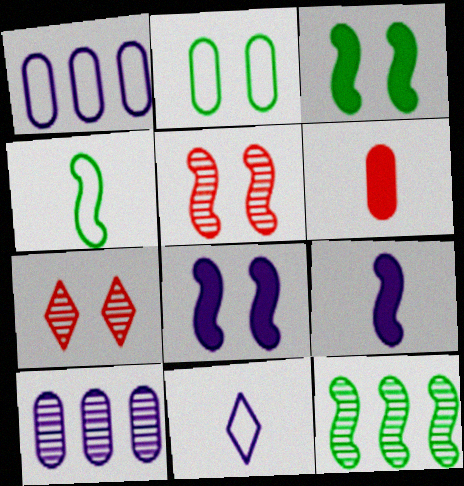[[2, 6, 10], 
[2, 7, 8], 
[3, 4, 12], 
[8, 10, 11]]